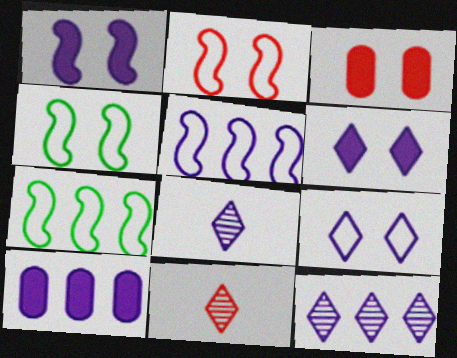[[3, 7, 8], 
[4, 10, 11], 
[5, 10, 12]]